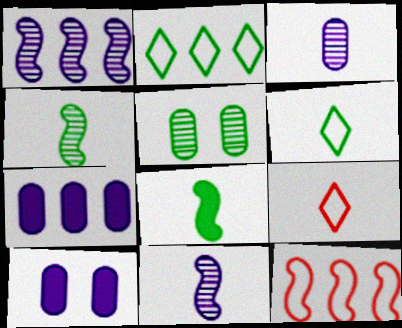[[2, 5, 8], 
[3, 8, 9]]